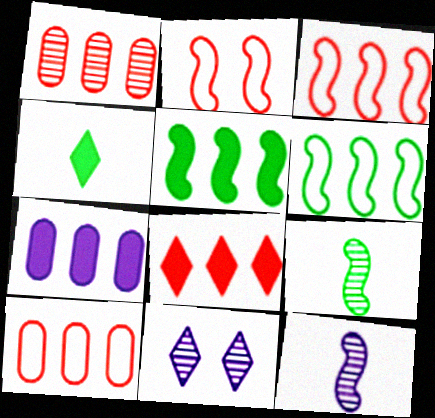[[1, 3, 8], 
[1, 9, 11], 
[2, 5, 12], 
[5, 7, 8]]